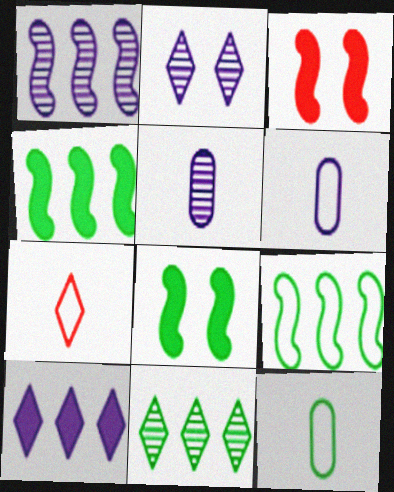[[1, 2, 5], 
[3, 6, 11], 
[8, 11, 12]]